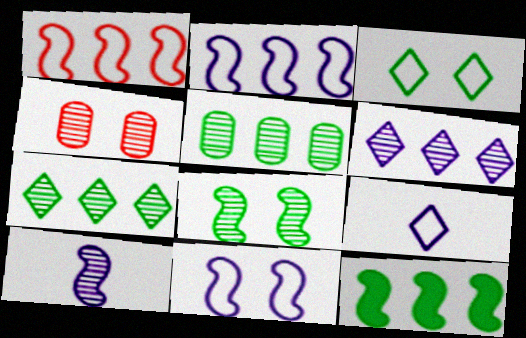[[4, 7, 10], 
[4, 9, 12]]